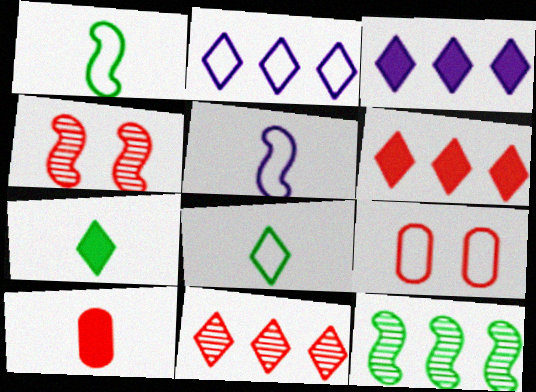[[1, 2, 9]]